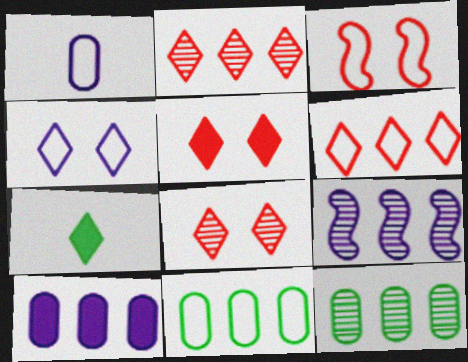[[2, 4, 7], 
[2, 9, 12]]